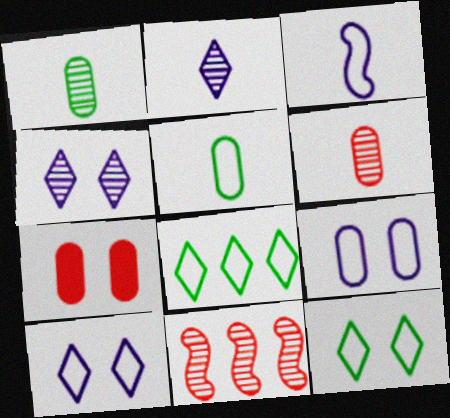[[1, 4, 11]]